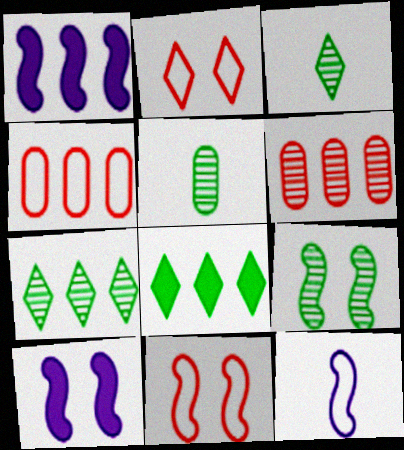[[1, 2, 5], 
[1, 4, 7], 
[3, 4, 10], 
[5, 7, 9], 
[9, 10, 11]]